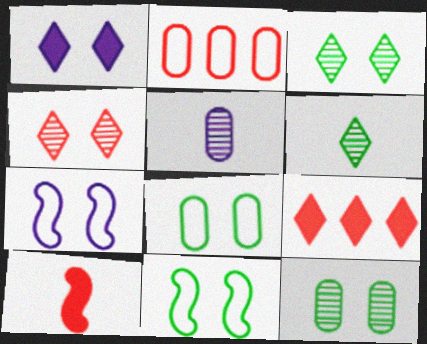[[2, 4, 10], 
[5, 9, 11]]